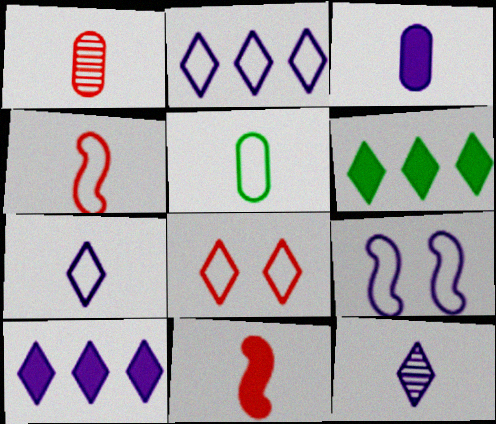[[1, 3, 5], 
[1, 6, 9], 
[4, 5, 7], 
[5, 11, 12], 
[6, 8, 12]]